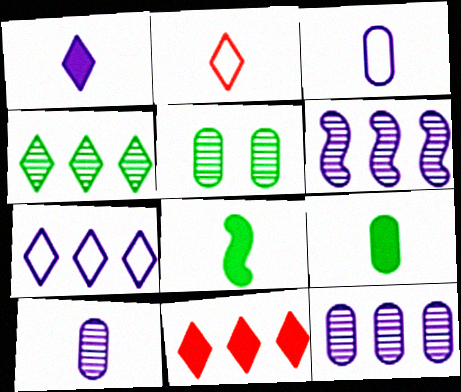[[2, 8, 10], 
[4, 7, 11]]